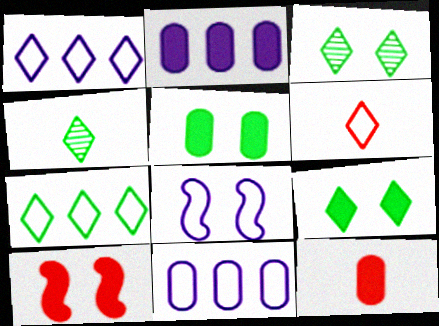[[2, 5, 12], 
[4, 7, 9], 
[4, 10, 11]]